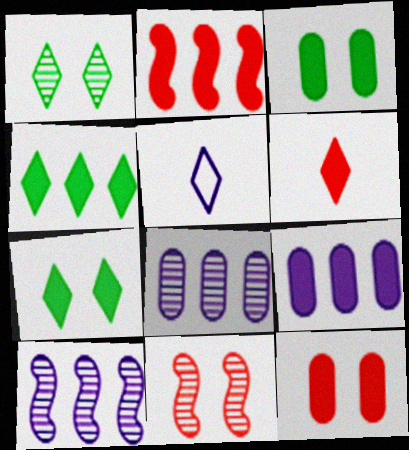[[2, 4, 9], 
[2, 6, 12]]